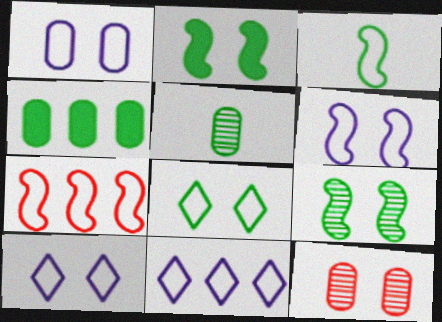[[1, 6, 10], 
[2, 10, 12], 
[3, 6, 7]]